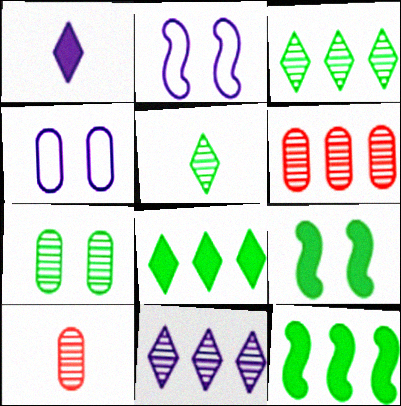[[2, 8, 10]]